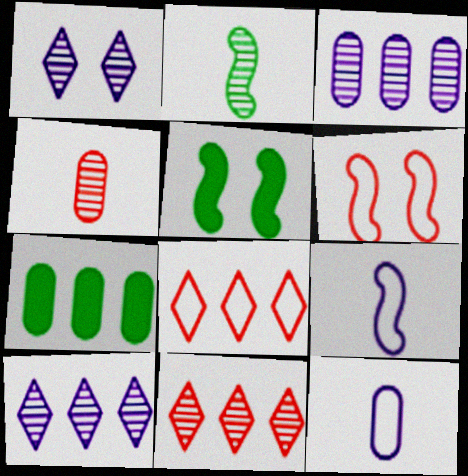[[5, 11, 12]]